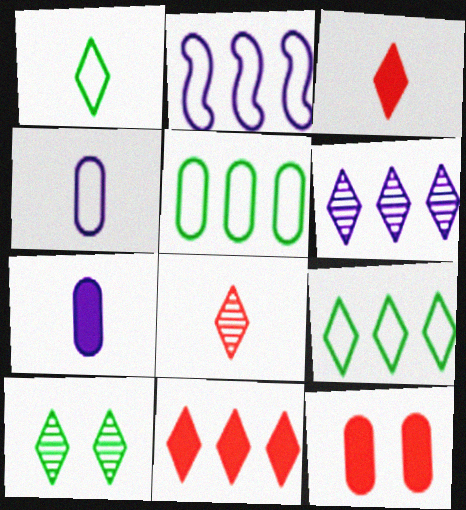[[6, 8, 10], 
[6, 9, 11]]